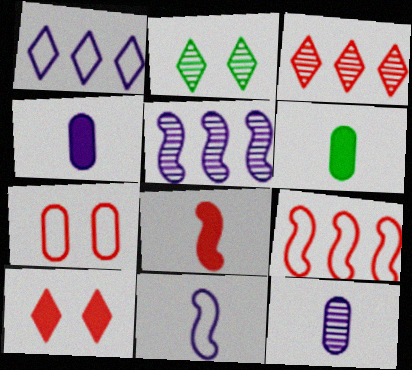[[2, 4, 9], 
[3, 7, 8]]